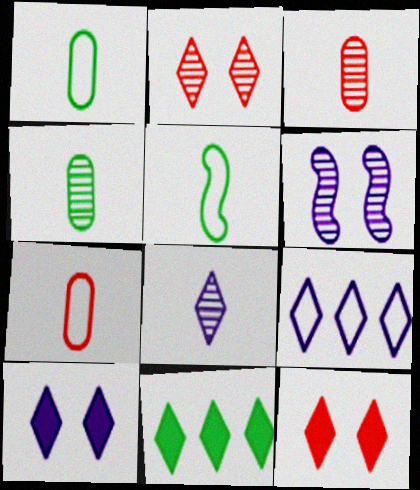[[6, 7, 11], 
[8, 9, 10]]